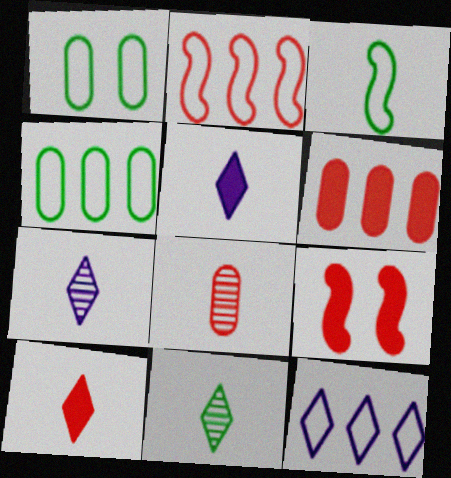[[2, 4, 12], 
[3, 5, 8], 
[4, 7, 9], 
[6, 9, 10]]